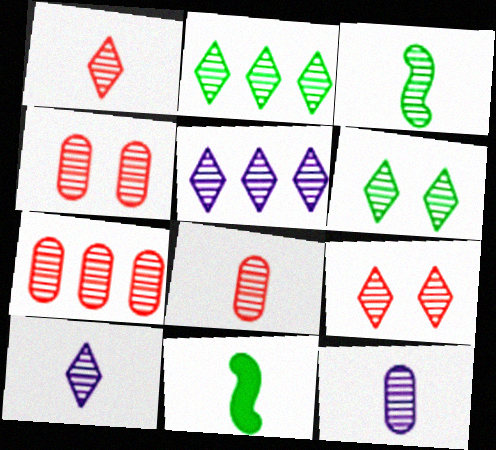[[1, 3, 12], 
[1, 5, 6], 
[2, 9, 10], 
[3, 4, 5], 
[3, 8, 10], 
[4, 7, 8]]